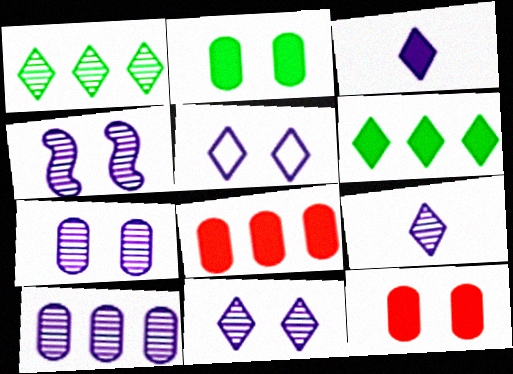[[4, 7, 11], 
[4, 9, 10]]